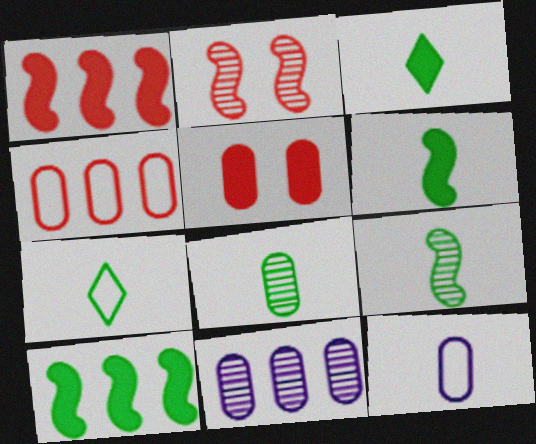[[6, 7, 8]]